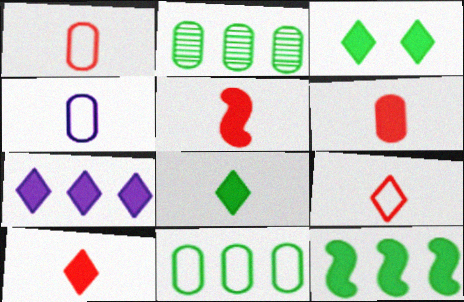[[3, 7, 10], 
[5, 6, 10]]